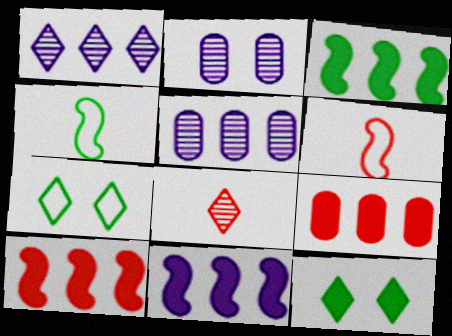[[3, 10, 11], 
[5, 6, 12]]